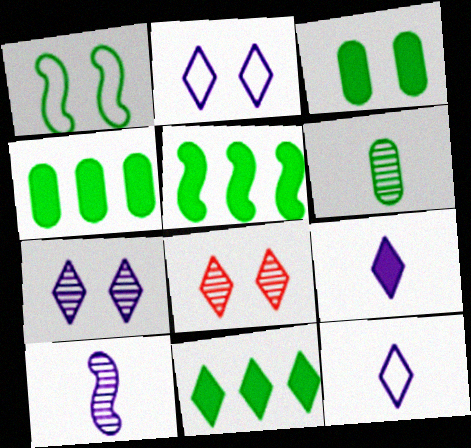[[1, 6, 11], 
[4, 5, 11], 
[8, 11, 12]]